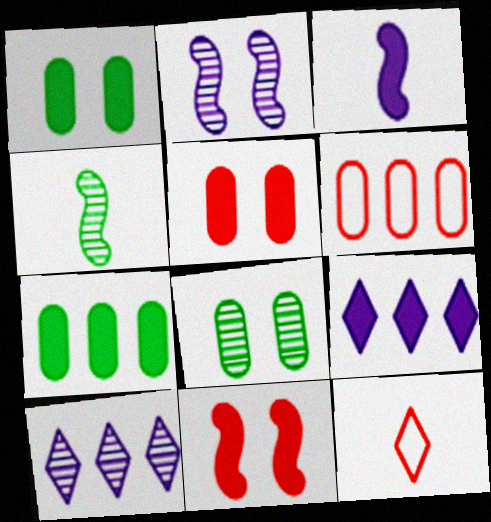[[2, 7, 12]]